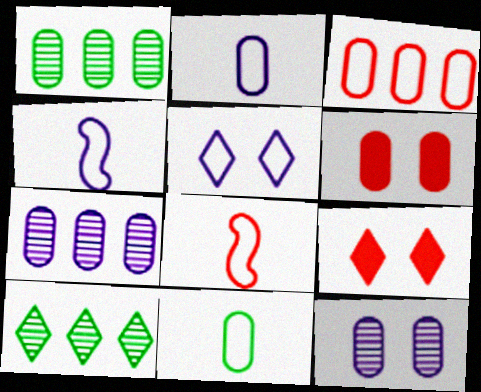[[1, 2, 6], 
[1, 4, 9], 
[4, 6, 10], 
[6, 7, 11]]